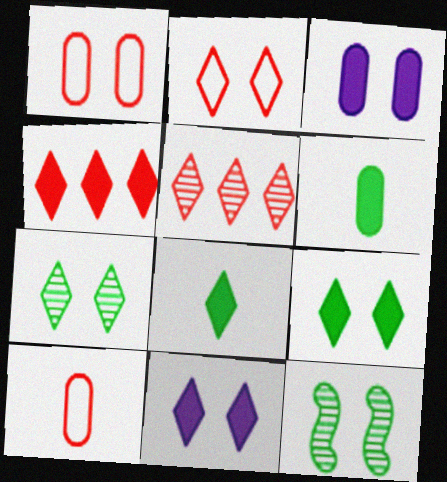[[1, 11, 12], 
[2, 3, 12], 
[2, 7, 11], 
[4, 8, 11]]